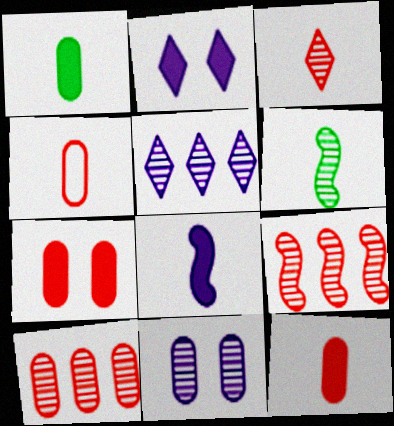[[4, 7, 10]]